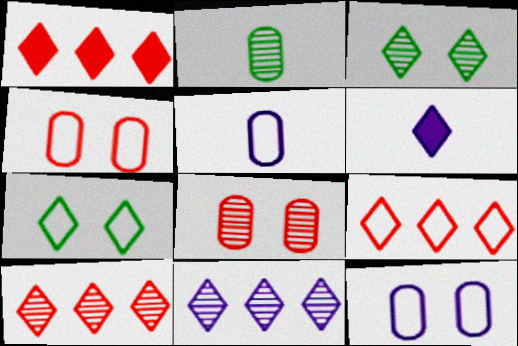[[1, 9, 10], 
[3, 6, 9], 
[6, 7, 10]]